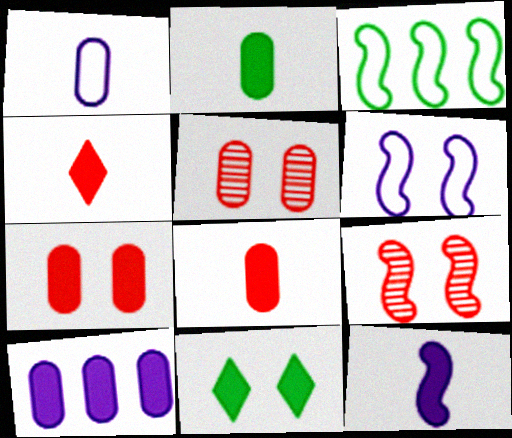[[2, 4, 12], 
[2, 7, 10], 
[3, 9, 12], 
[5, 6, 11]]